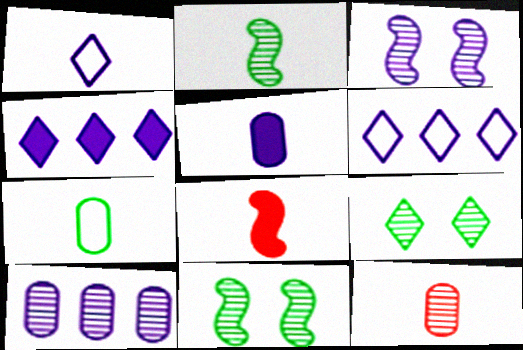[[3, 5, 6], 
[5, 7, 12]]